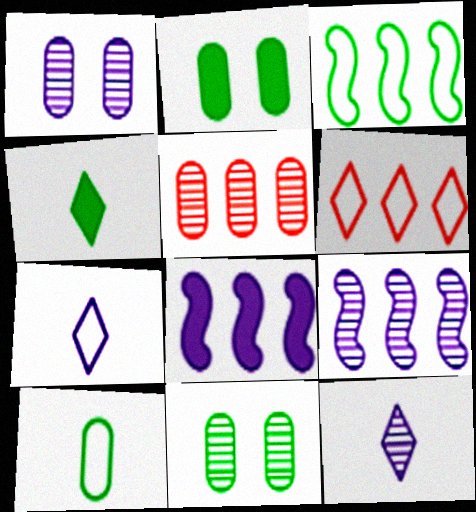[[1, 7, 8], 
[1, 9, 12], 
[3, 4, 11]]